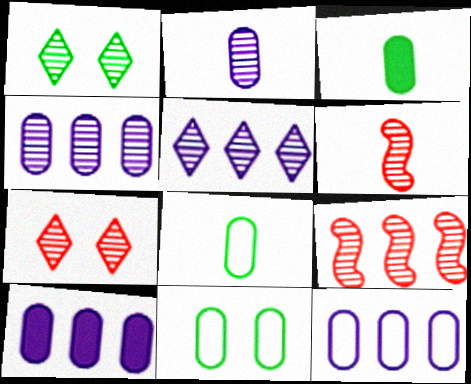[[1, 2, 9], 
[1, 4, 6], 
[4, 10, 12]]